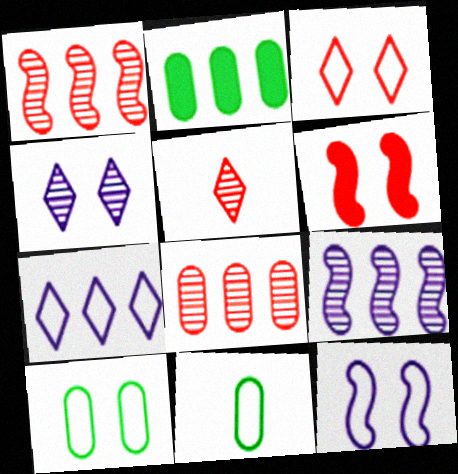[[1, 2, 7], 
[2, 5, 12], 
[3, 10, 12], 
[4, 6, 10]]